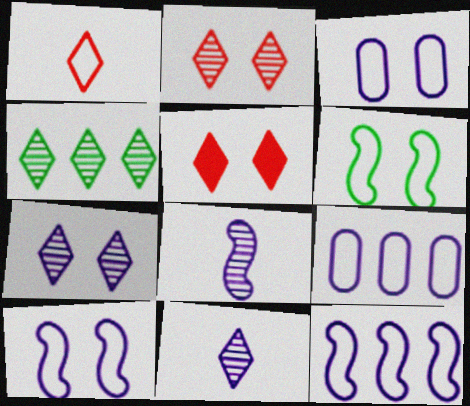[[1, 6, 9], 
[2, 4, 11]]